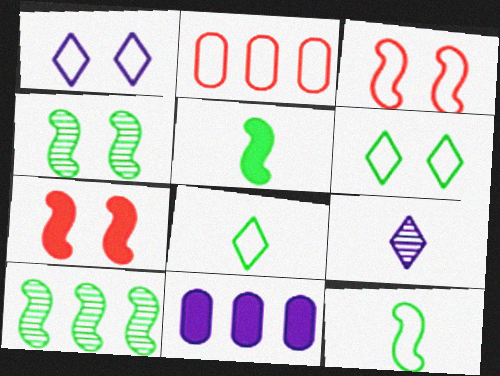[[1, 2, 12]]